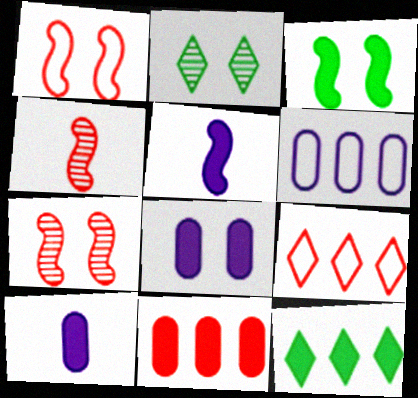[[1, 2, 8]]